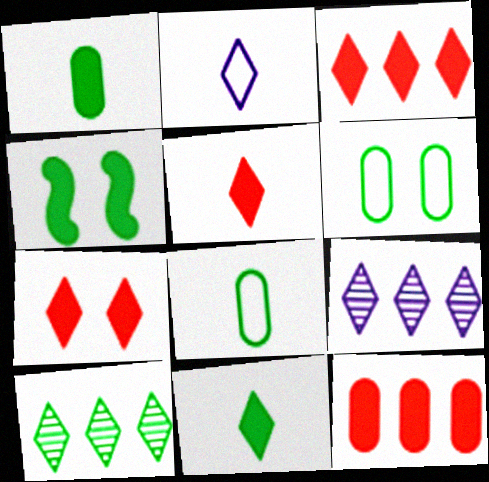[[2, 7, 10], 
[3, 5, 7], 
[4, 8, 10]]